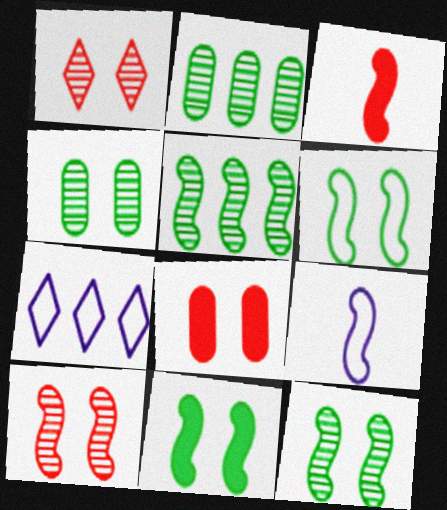[[3, 4, 7], 
[6, 11, 12]]